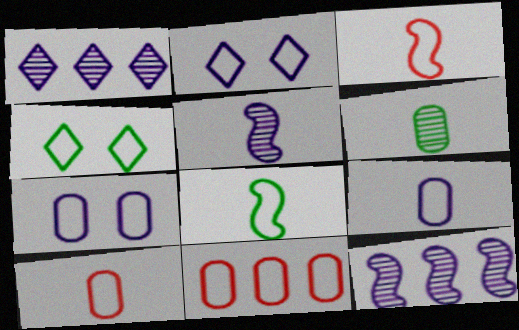[[2, 8, 11]]